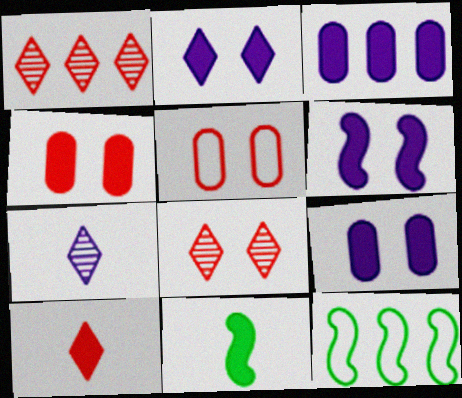[[1, 3, 12], 
[2, 6, 9], 
[4, 7, 12]]